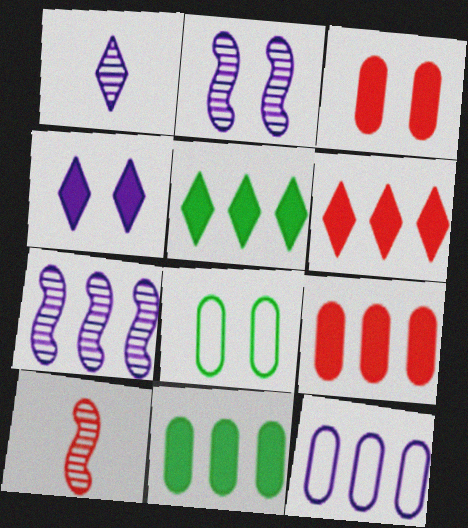[]